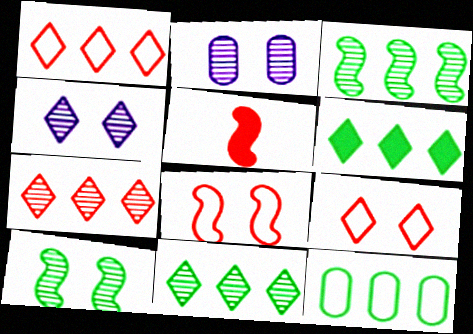[[3, 6, 12], 
[4, 5, 12]]